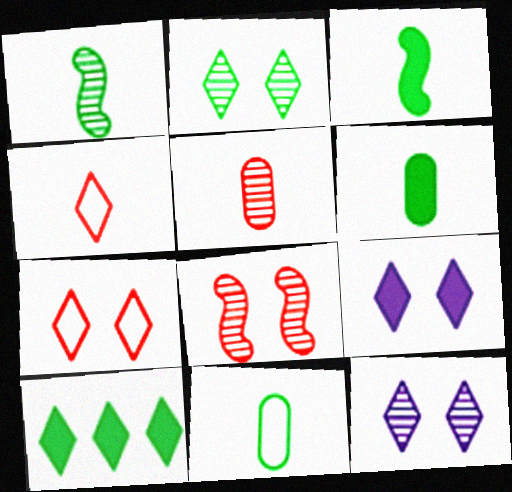[[2, 7, 9], 
[4, 10, 12]]